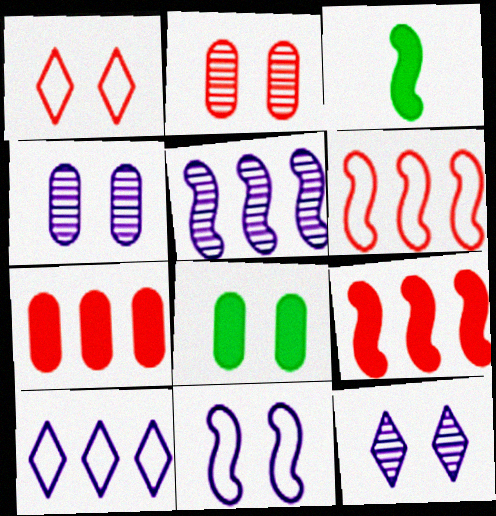[[2, 3, 10]]